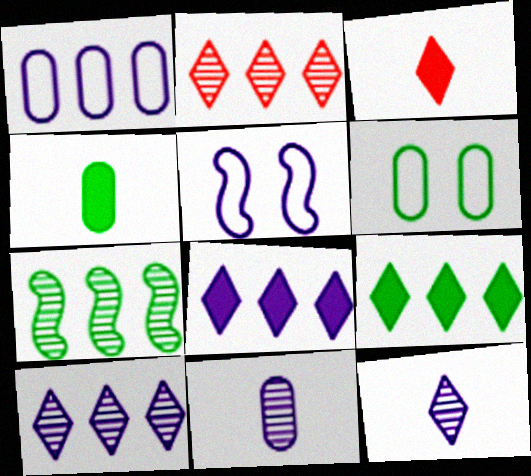[[2, 4, 5], 
[5, 8, 11]]